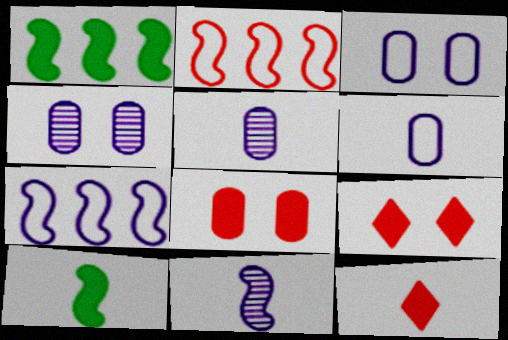[]